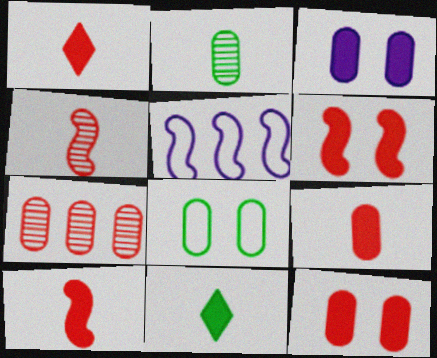[[1, 9, 10]]